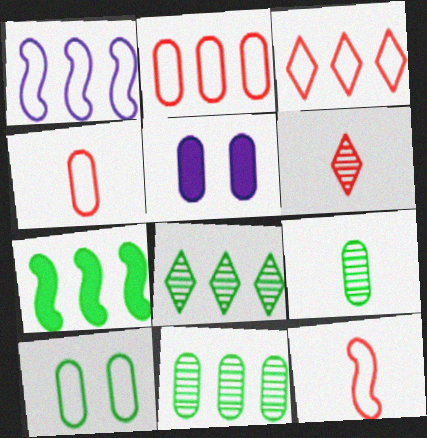[[2, 5, 9], 
[4, 5, 11], 
[5, 8, 12]]